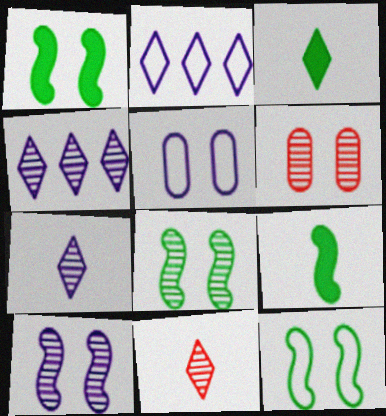[[1, 8, 12], 
[2, 6, 9]]